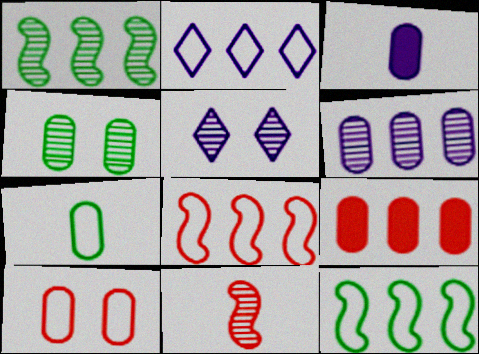[[1, 2, 9]]